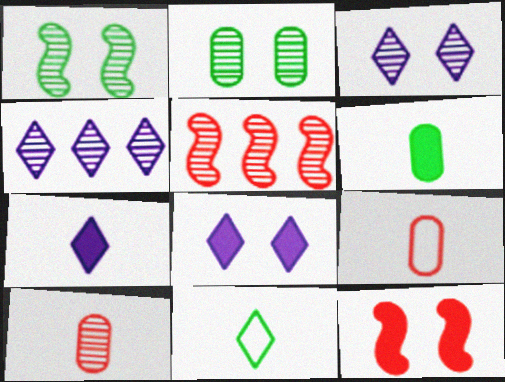[[1, 4, 10]]